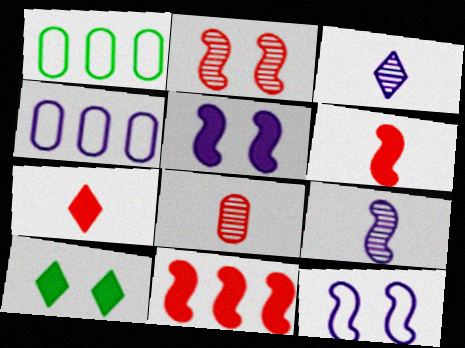[[3, 4, 5]]